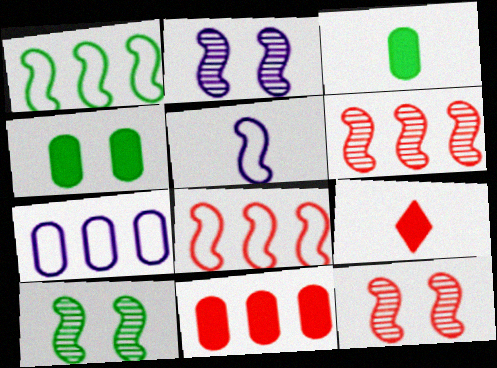[[2, 10, 12], 
[7, 9, 10]]